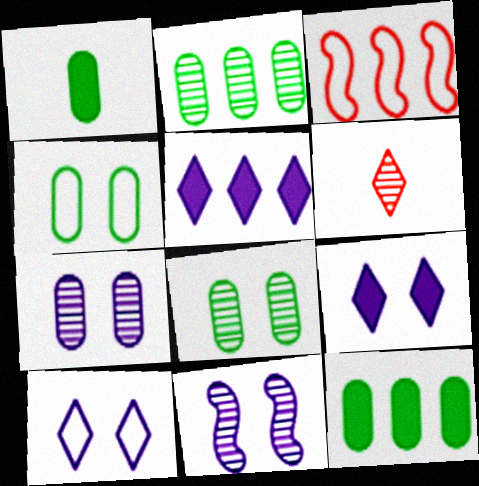[[1, 2, 4], 
[2, 3, 5], 
[2, 6, 11]]